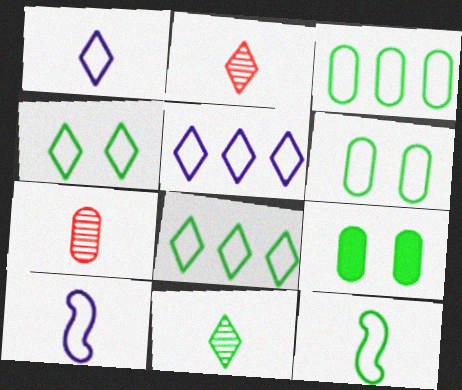[[3, 4, 12], 
[6, 8, 12]]